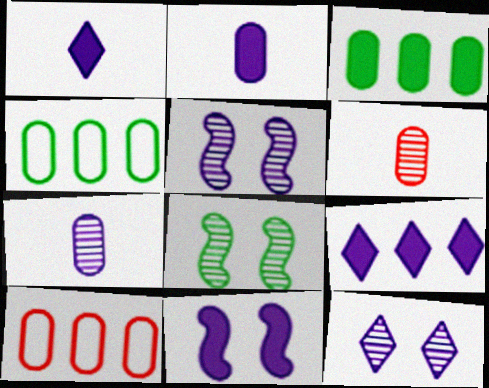[[1, 8, 10], 
[2, 9, 11]]